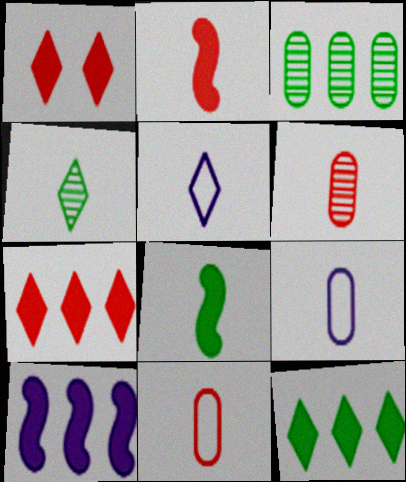[[2, 4, 9], 
[5, 6, 8]]